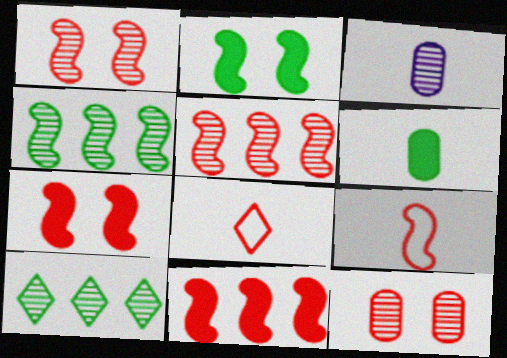[[1, 3, 10], 
[1, 9, 11], 
[5, 7, 9], 
[8, 11, 12]]